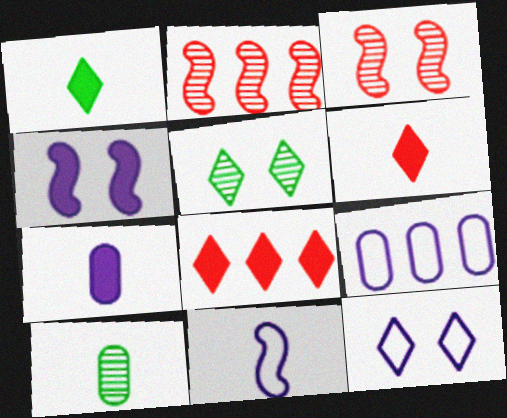[[1, 3, 9], 
[6, 10, 11], 
[9, 11, 12]]